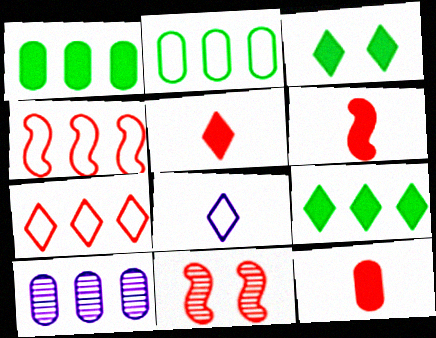[[1, 8, 11], 
[4, 6, 11], 
[4, 9, 10], 
[5, 6, 12], 
[7, 11, 12]]